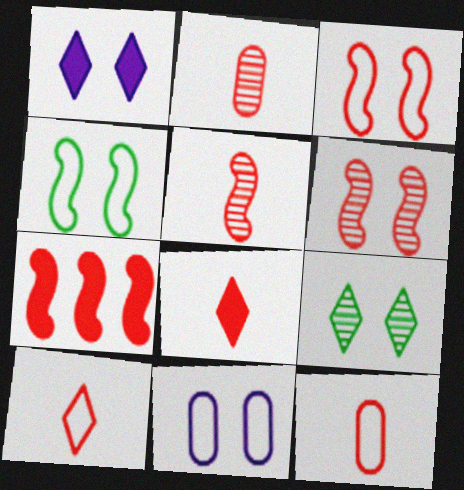[[3, 5, 7], 
[5, 8, 12]]